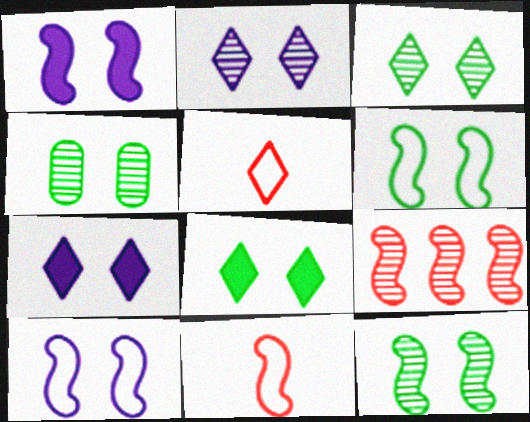[[3, 4, 12], 
[4, 6, 8]]